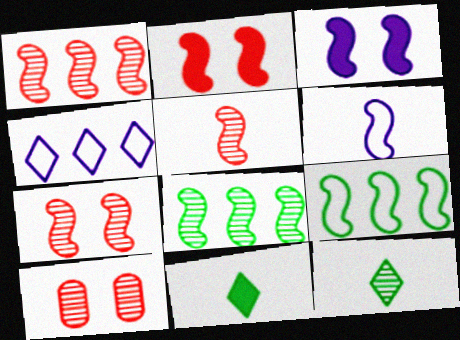[[1, 5, 7], 
[2, 6, 8], 
[3, 5, 9]]